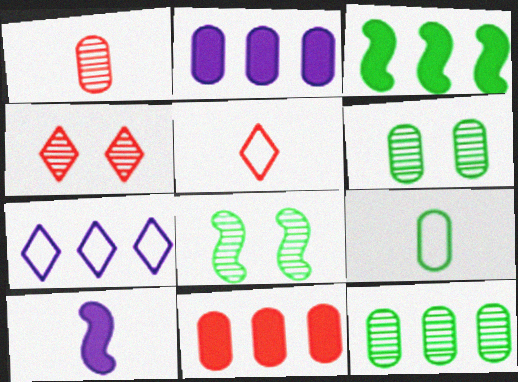[[2, 5, 8]]